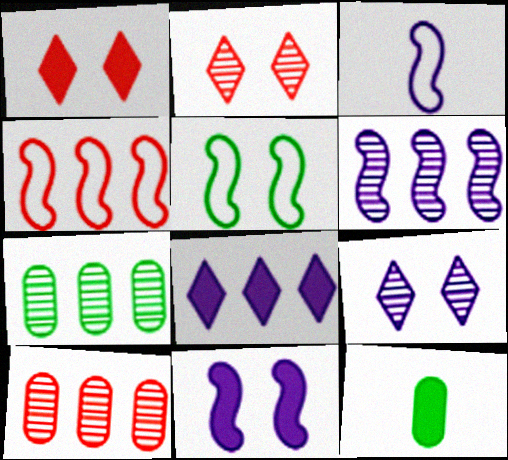[[1, 3, 7], 
[3, 4, 5], 
[3, 6, 11], 
[4, 7, 8], 
[4, 9, 12]]